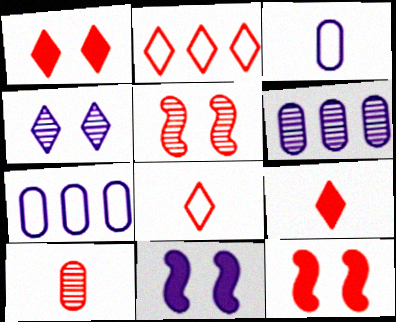[[2, 10, 12]]